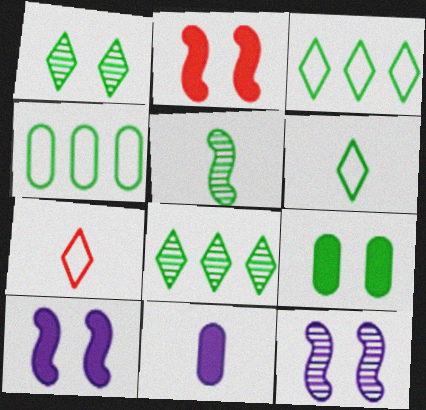[[3, 5, 9], 
[5, 7, 11]]